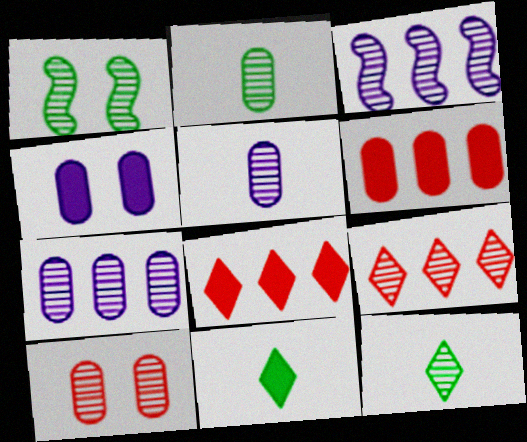[[1, 5, 9], 
[2, 7, 10], 
[3, 10, 12]]